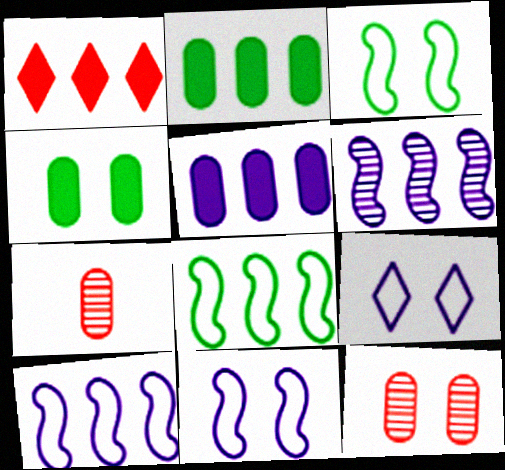[]